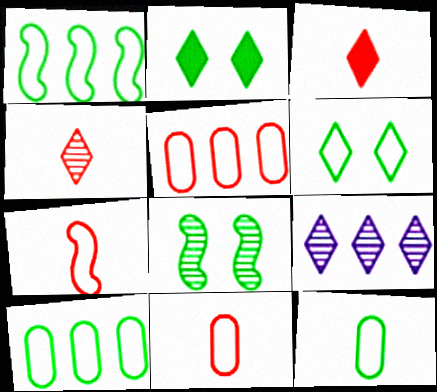[[1, 6, 12], 
[3, 6, 9]]